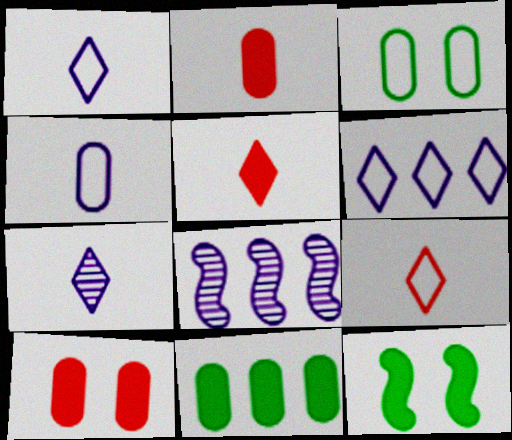[[3, 5, 8]]